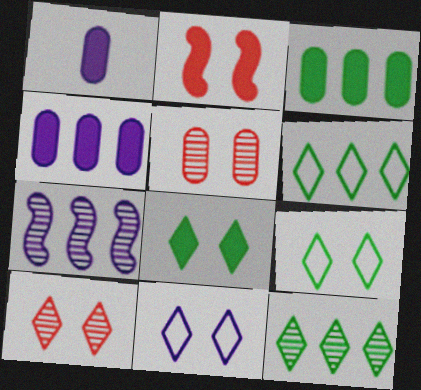[[1, 7, 11], 
[8, 10, 11]]